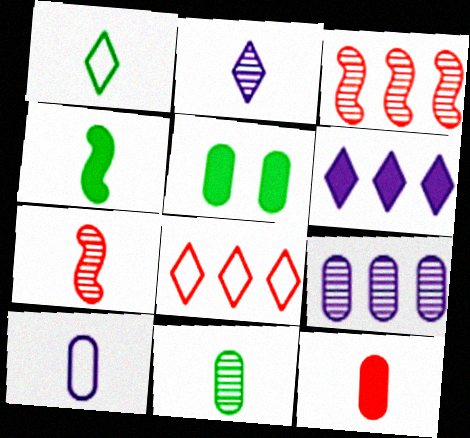[[1, 4, 11], 
[2, 7, 11], 
[10, 11, 12]]